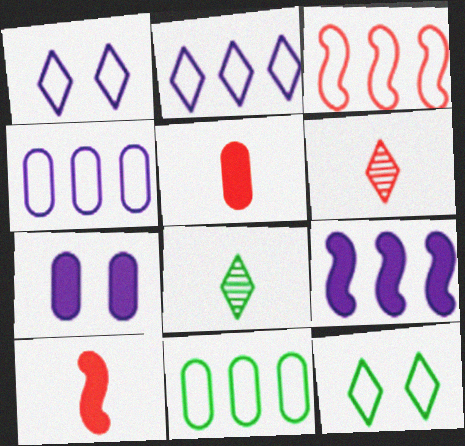[[2, 3, 11], 
[3, 7, 8]]